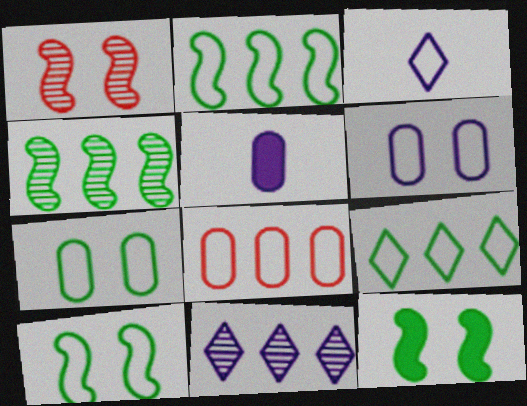[[1, 5, 9], 
[3, 8, 10]]